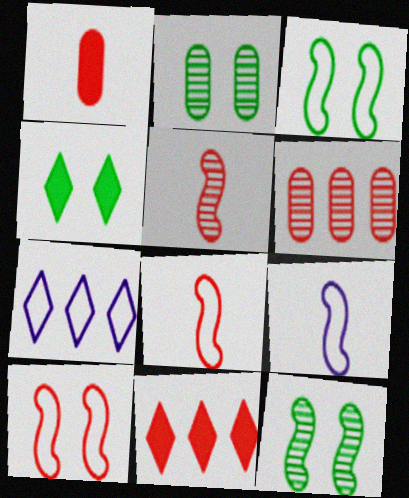[[1, 7, 12], 
[2, 3, 4], 
[2, 9, 11], 
[4, 6, 9]]